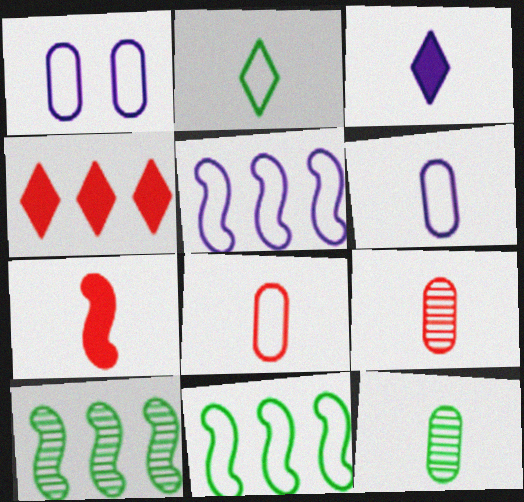[]